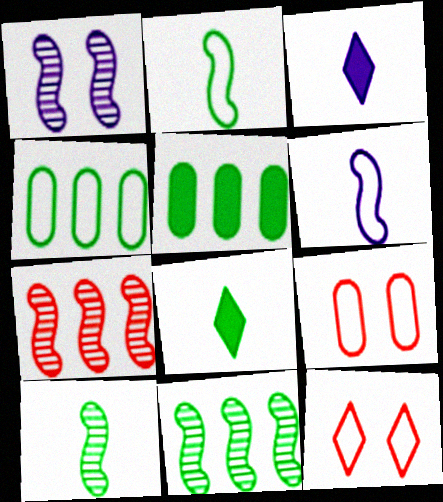[[1, 7, 10], 
[3, 9, 11], 
[4, 6, 12]]